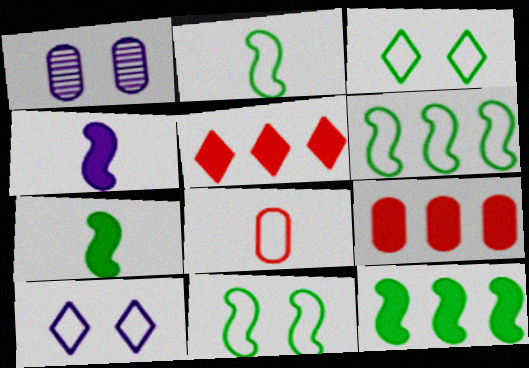[[1, 2, 5], 
[2, 6, 11], 
[6, 8, 10]]